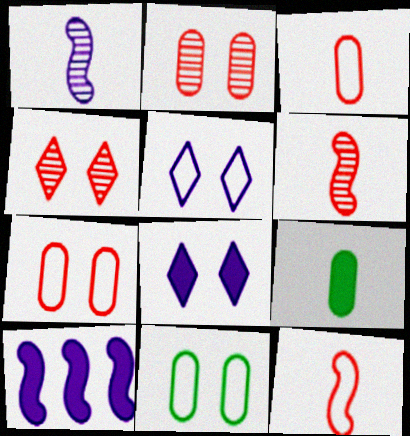[]